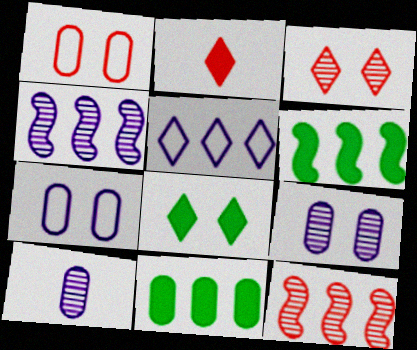[[1, 2, 12], 
[1, 10, 11], 
[5, 11, 12]]